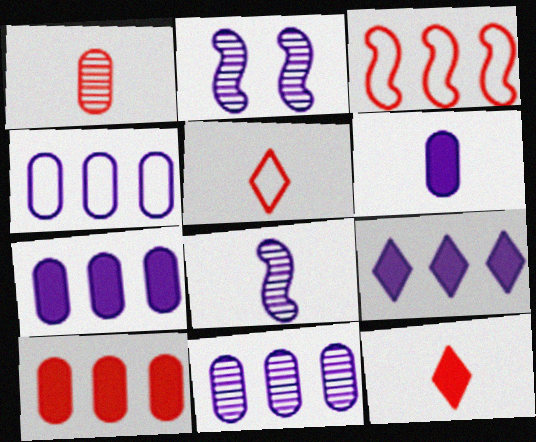[[4, 7, 11]]